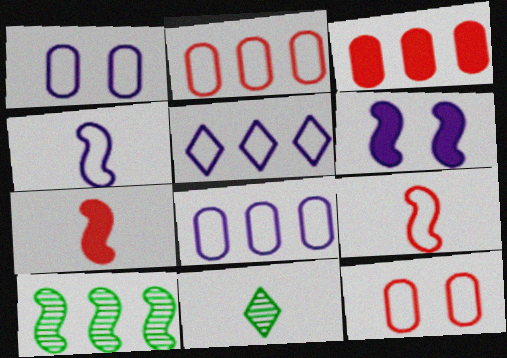[[1, 4, 5], 
[2, 6, 11], 
[3, 5, 10], 
[6, 9, 10]]